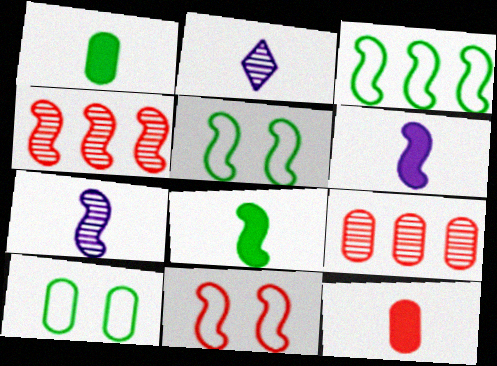[[4, 5, 6]]